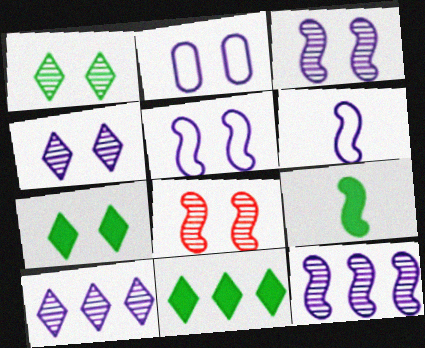[[2, 7, 8]]